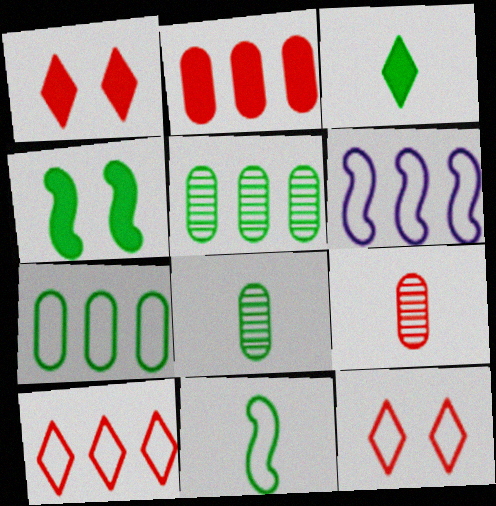[[1, 6, 8], 
[3, 8, 11], 
[6, 7, 10]]